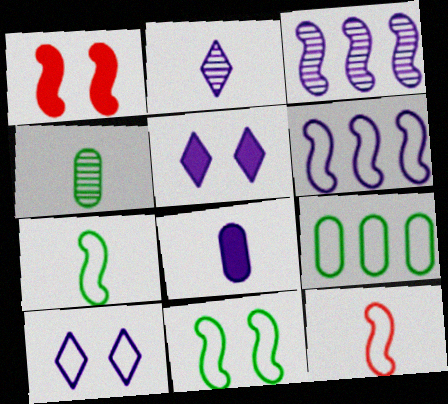[[1, 2, 9], 
[1, 3, 7], 
[3, 8, 10], 
[6, 11, 12], 
[9, 10, 12]]